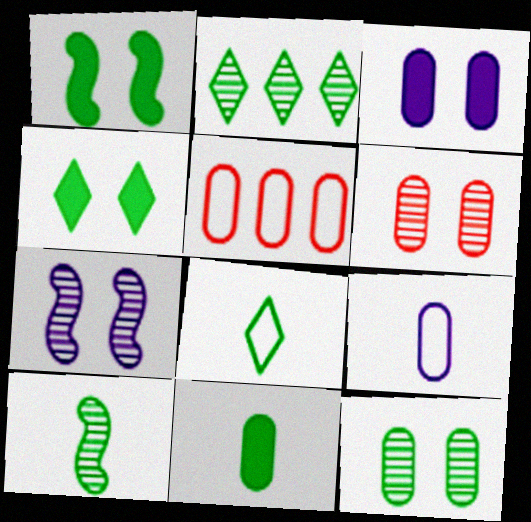[[2, 4, 8], 
[2, 10, 12], 
[8, 10, 11]]